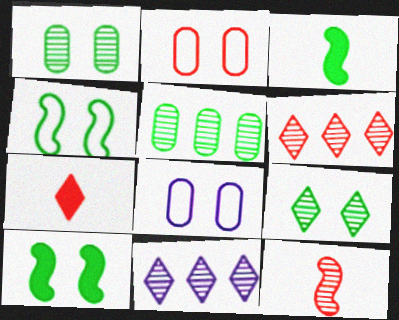[[1, 11, 12], 
[2, 3, 11], 
[3, 6, 8]]